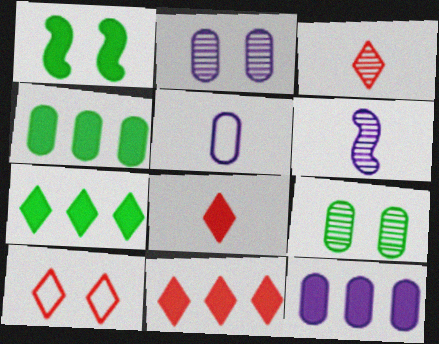[[1, 2, 10], 
[1, 8, 12], 
[2, 5, 12], 
[3, 10, 11], 
[4, 6, 10]]